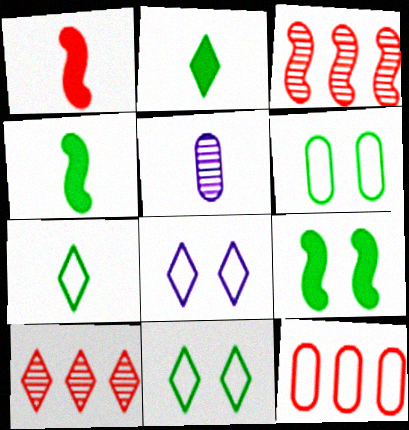[[1, 5, 7], 
[2, 8, 10]]